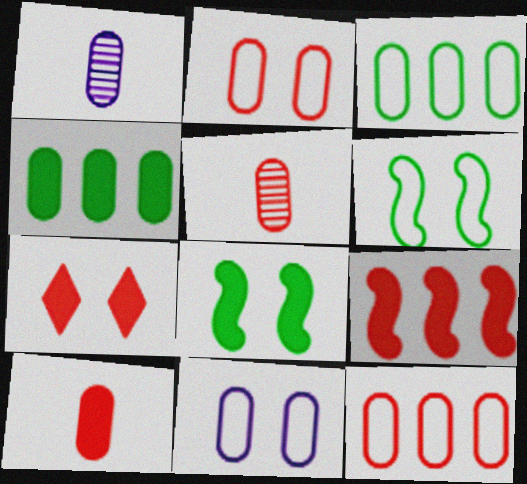[[1, 2, 4], 
[4, 5, 11], 
[7, 9, 10]]